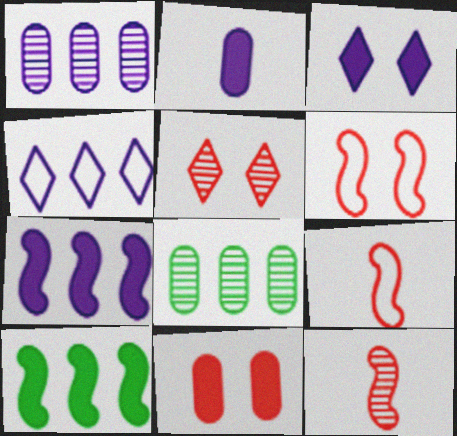[[1, 4, 7], 
[2, 3, 7], 
[3, 8, 9], 
[5, 6, 11]]